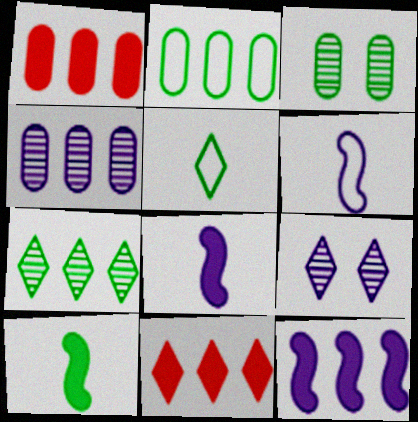[[1, 2, 4], 
[3, 6, 11], 
[5, 9, 11]]